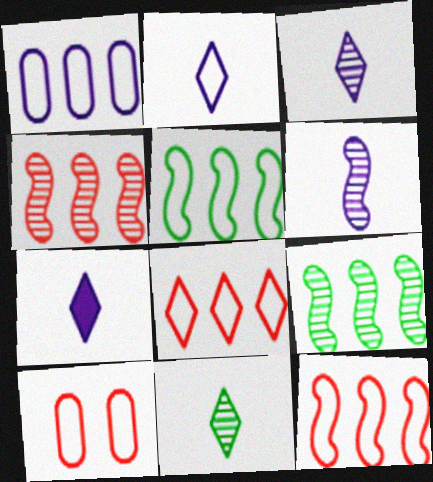[[1, 5, 8], 
[2, 3, 7], 
[2, 5, 10], 
[7, 9, 10]]